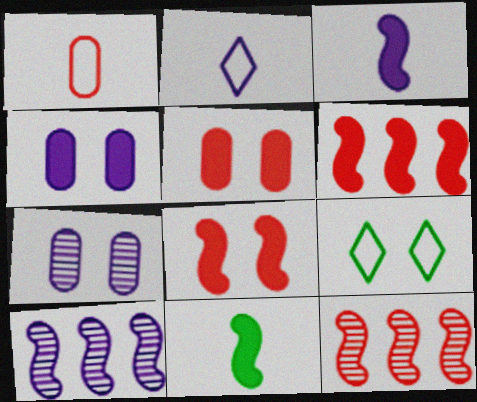[[2, 4, 10], 
[7, 8, 9]]